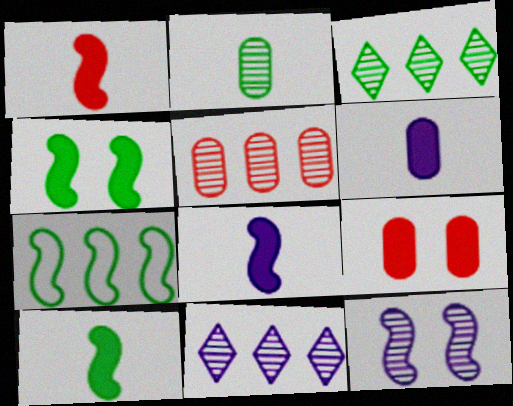[[1, 7, 12], 
[1, 8, 10]]